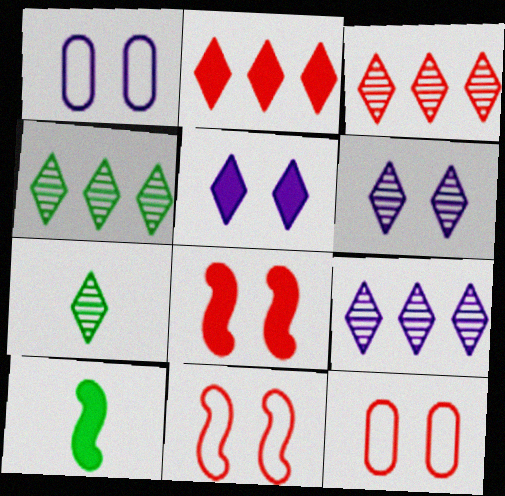[[1, 3, 10], 
[3, 4, 9], 
[3, 6, 7], 
[9, 10, 12]]